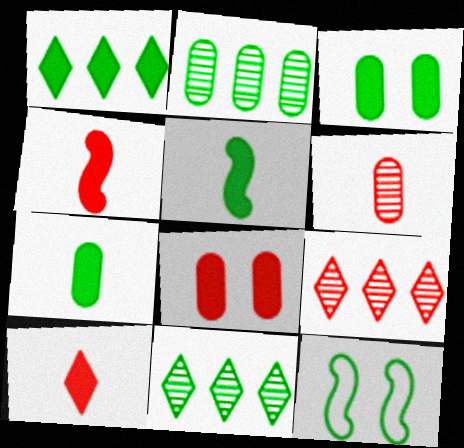[[1, 3, 5], 
[7, 11, 12]]